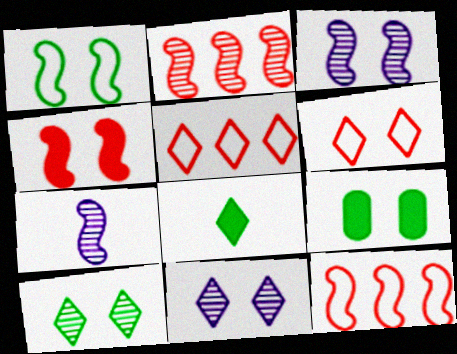[[1, 3, 4], 
[1, 9, 10], 
[3, 6, 9], 
[5, 7, 9], 
[5, 8, 11]]